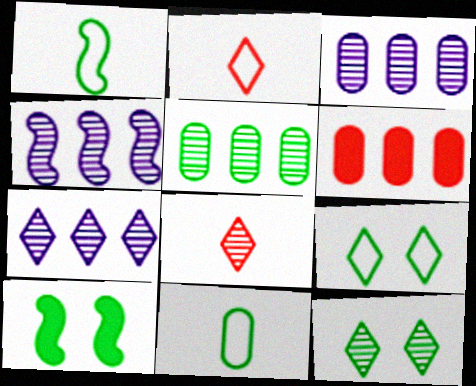[[2, 3, 10], 
[3, 4, 7], 
[7, 8, 12]]